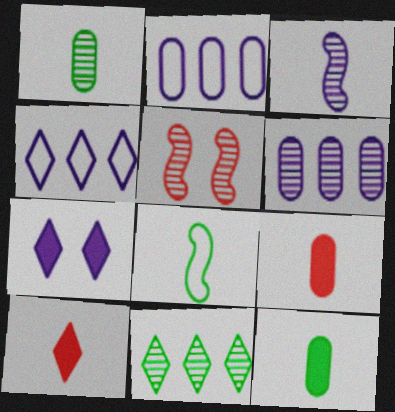[[2, 3, 7], 
[4, 5, 12]]